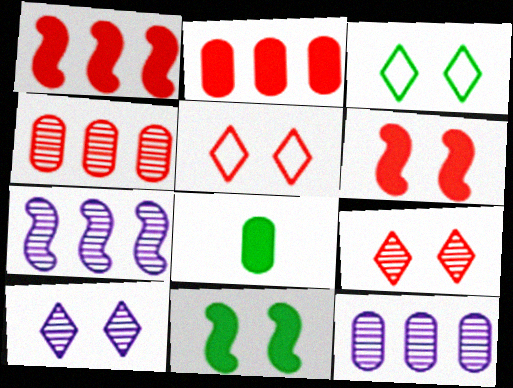[[5, 7, 8]]